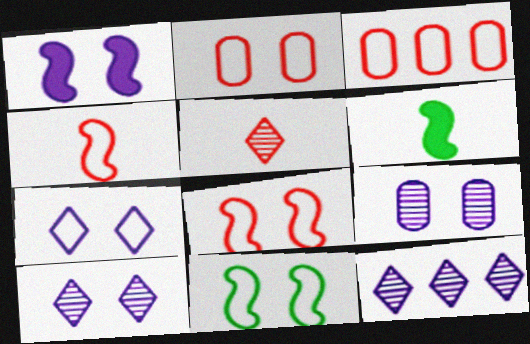[[1, 7, 9], 
[2, 6, 12], 
[2, 7, 11], 
[3, 6, 10]]